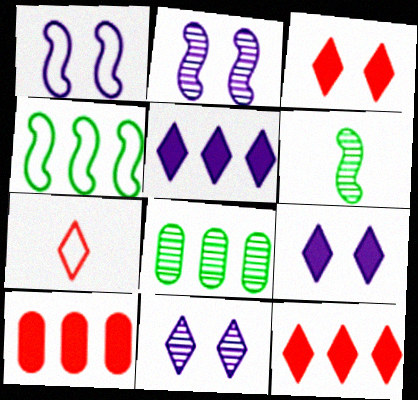[]